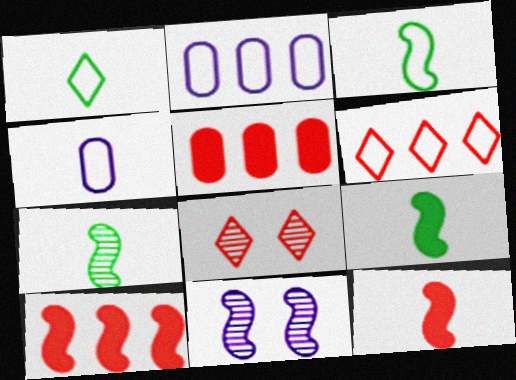[[1, 5, 11], 
[2, 8, 9], 
[3, 7, 9], 
[3, 10, 11]]